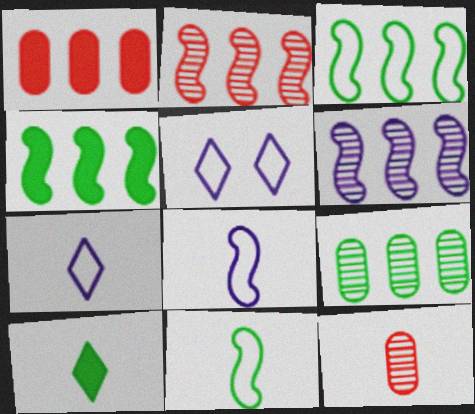[[4, 5, 12], 
[8, 10, 12]]